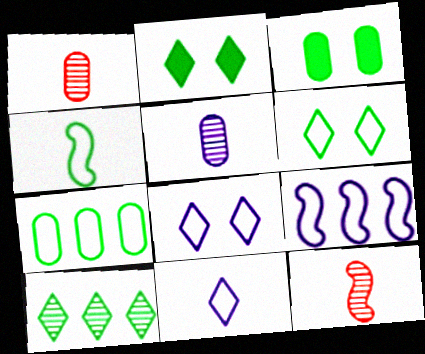[[1, 2, 9], 
[3, 4, 10], 
[4, 6, 7]]